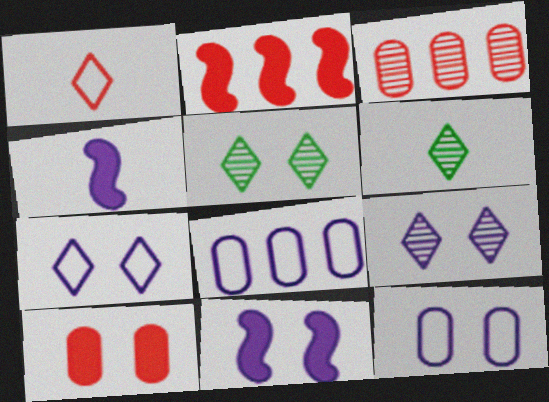[[2, 6, 12], 
[4, 8, 9], 
[9, 11, 12]]